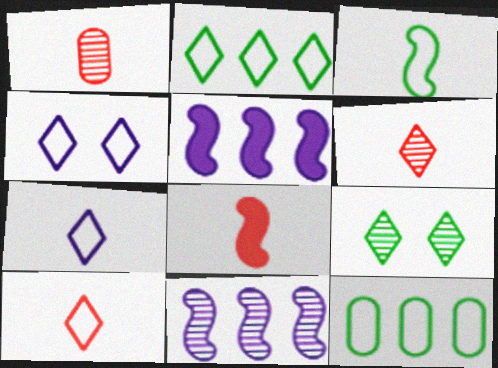[[1, 8, 10], 
[1, 9, 11], 
[2, 4, 10]]